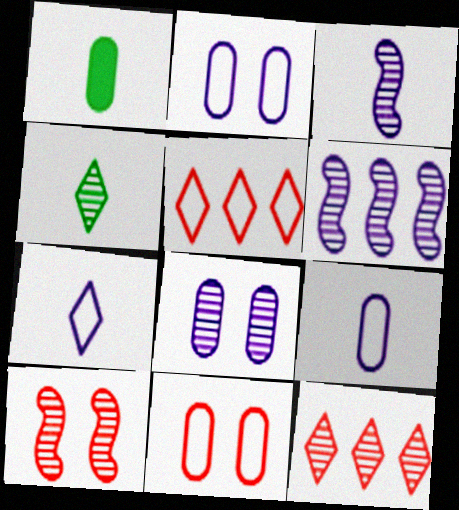[]